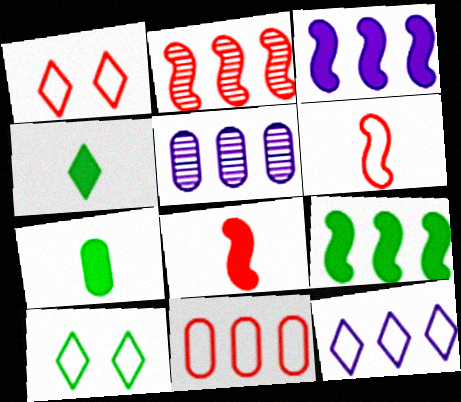[[1, 6, 11], 
[3, 5, 12], 
[5, 8, 10]]